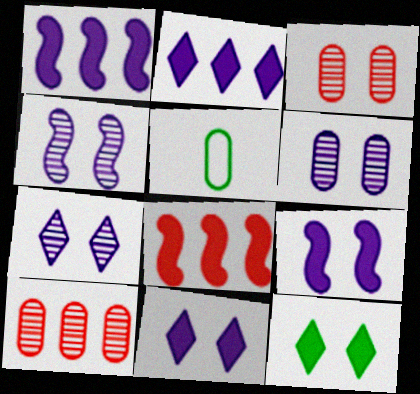[[4, 6, 7], 
[5, 7, 8]]